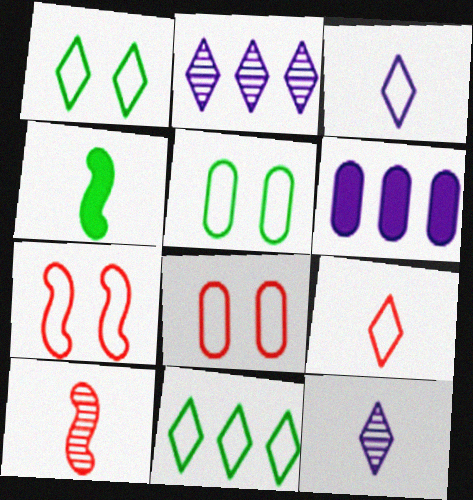[[1, 6, 10], 
[2, 4, 8]]